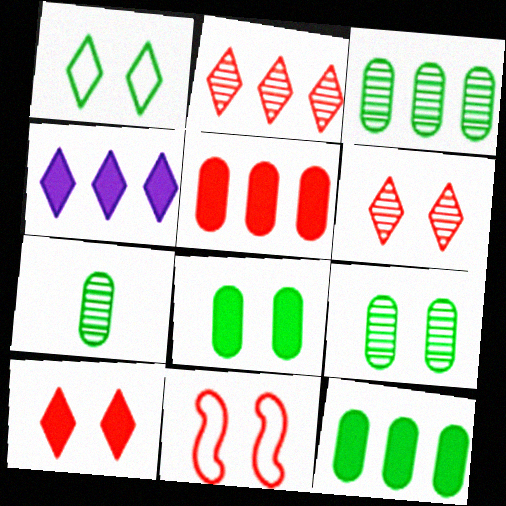[[3, 7, 9], 
[4, 7, 11]]